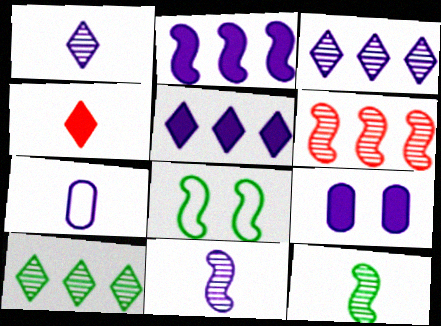[[4, 7, 12]]